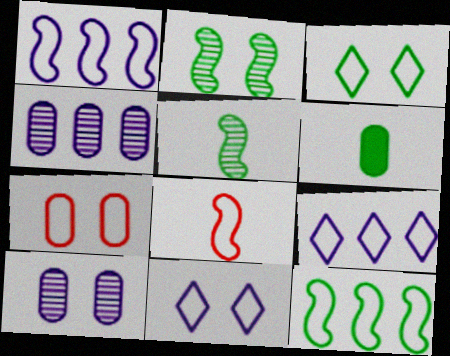[[4, 6, 7]]